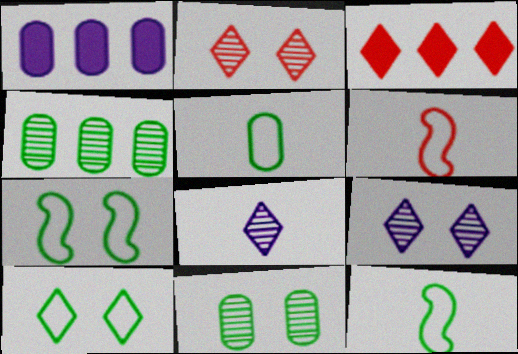[[1, 2, 12], 
[3, 8, 10]]